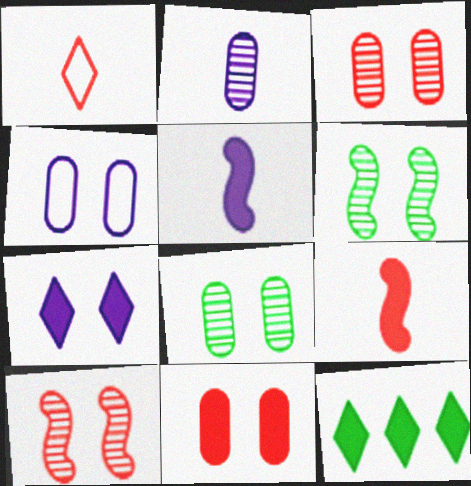[[4, 8, 11], 
[5, 11, 12]]